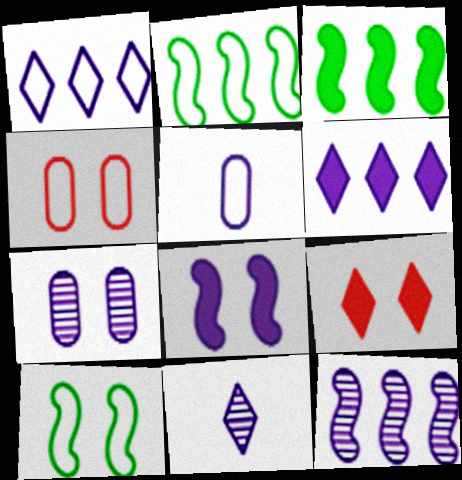[[3, 4, 11], 
[7, 9, 10], 
[7, 11, 12]]